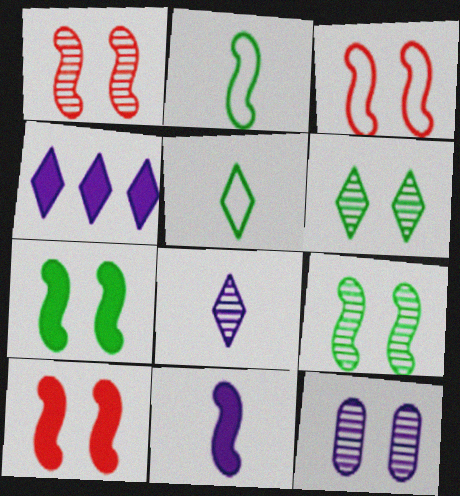[[1, 3, 10], 
[1, 6, 12]]